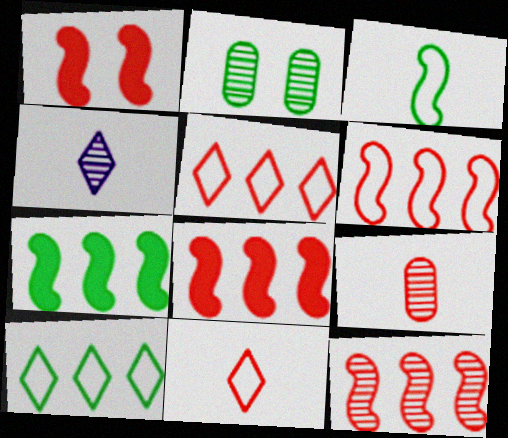[[1, 5, 9], 
[2, 4, 12], 
[6, 8, 12]]